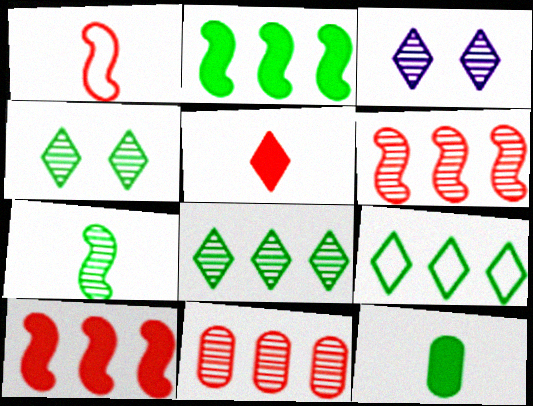[[3, 5, 9], 
[3, 7, 11]]